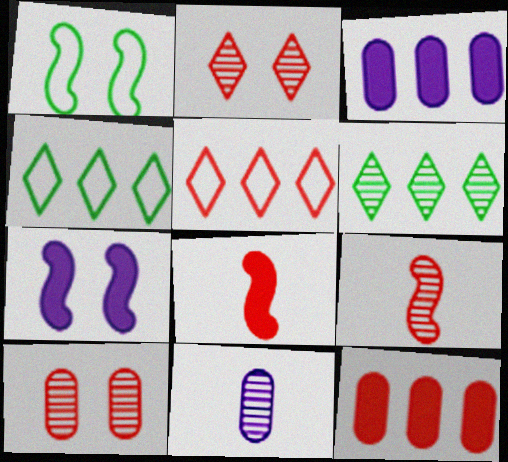[[5, 8, 10]]